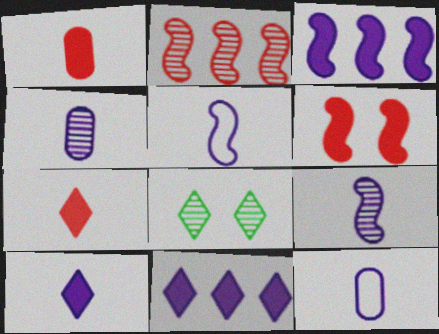[[2, 4, 8], 
[4, 5, 10], 
[9, 10, 12]]